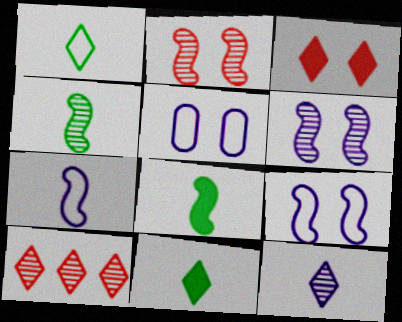[[5, 8, 10]]